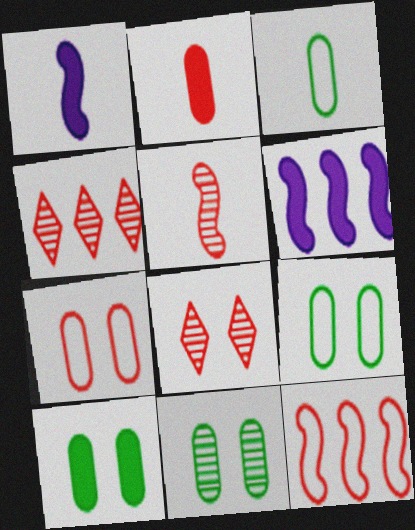[[1, 4, 9], 
[2, 8, 12], 
[3, 6, 8], 
[9, 10, 11]]